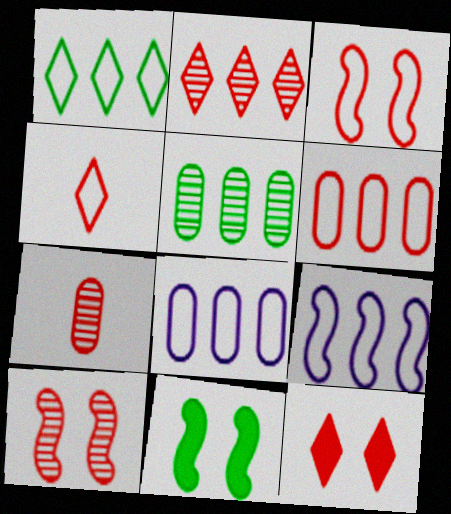[[1, 6, 9], 
[2, 4, 12], 
[2, 7, 10], 
[3, 4, 6]]